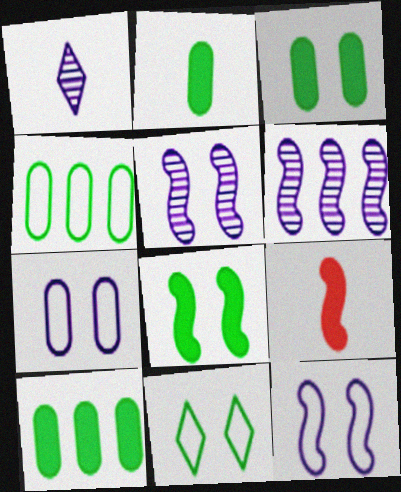[[2, 3, 10]]